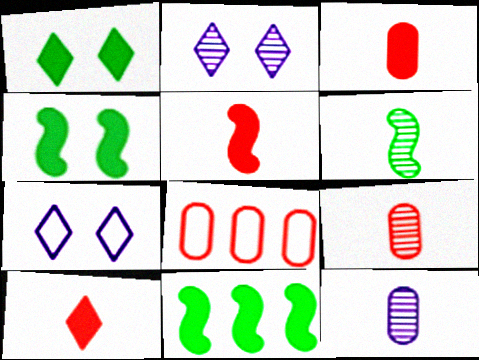[[3, 5, 10], 
[7, 9, 11]]